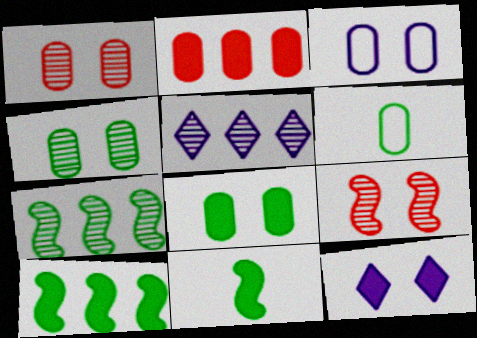[[1, 3, 8], 
[2, 11, 12]]